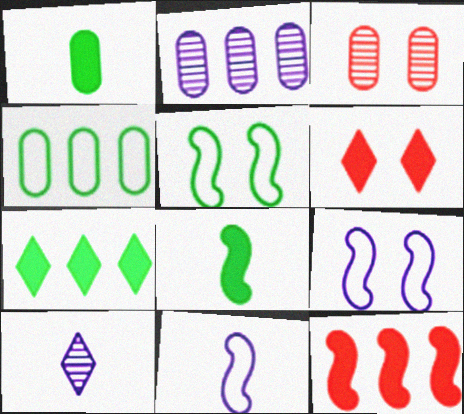[[3, 7, 11]]